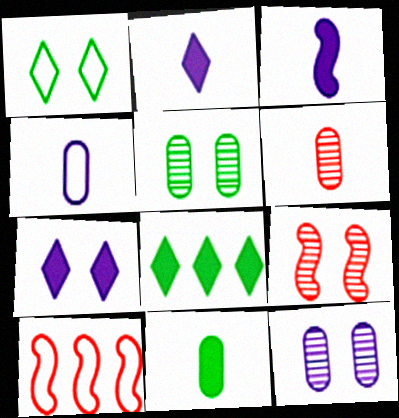[[1, 4, 10], 
[2, 5, 10], 
[4, 6, 11], 
[4, 8, 9]]